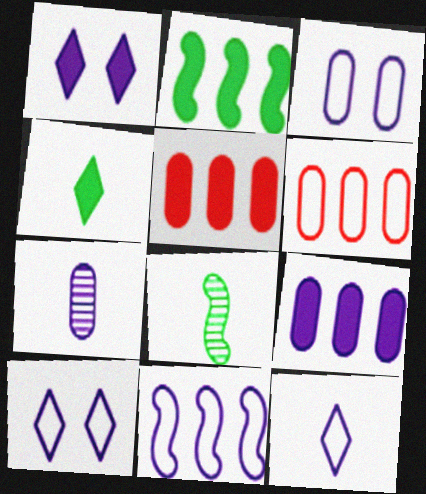[[1, 6, 8], 
[1, 7, 11], 
[3, 7, 9], 
[3, 11, 12], 
[5, 8, 10]]